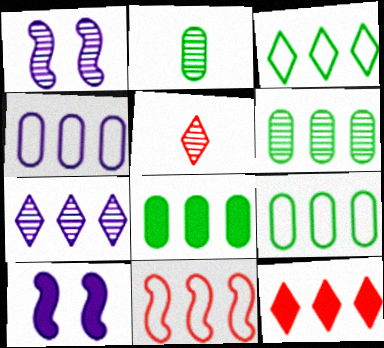[[1, 5, 6], 
[3, 4, 11], 
[3, 7, 12], 
[5, 9, 10], 
[6, 8, 9], 
[7, 8, 11]]